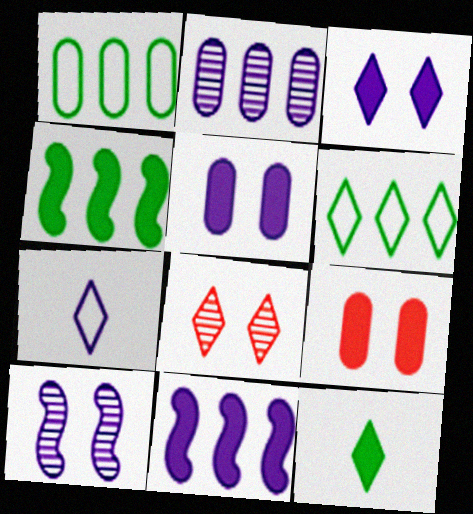[[9, 11, 12]]